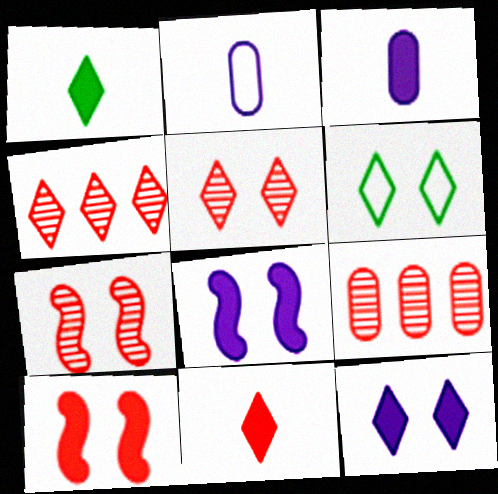[[5, 6, 12]]